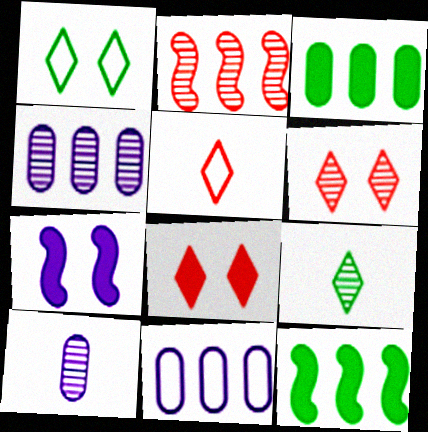[]